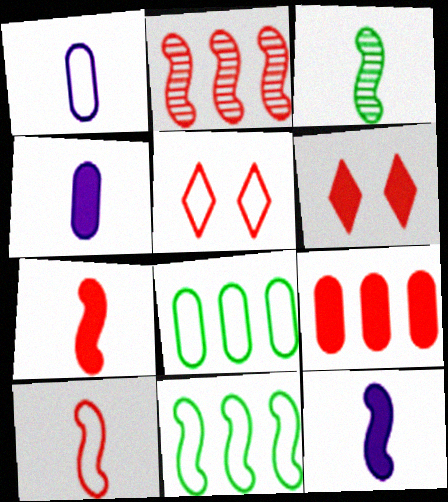[[1, 5, 11], 
[3, 10, 12], 
[6, 7, 9]]